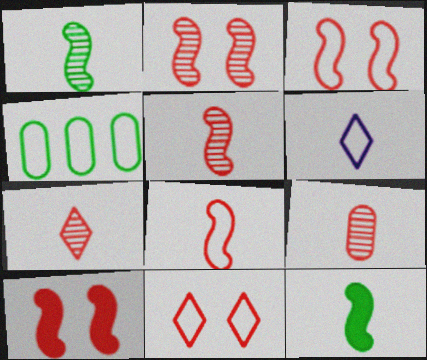[[2, 3, 10], 
[3, 4, 6], 
[5, 7, 9], 
[6, 9, 12]]